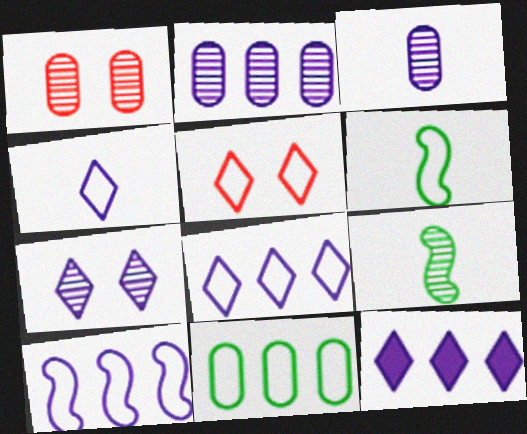[[1, 6, 12], 
[2, 10, 12], 
[4, 7, 12]]